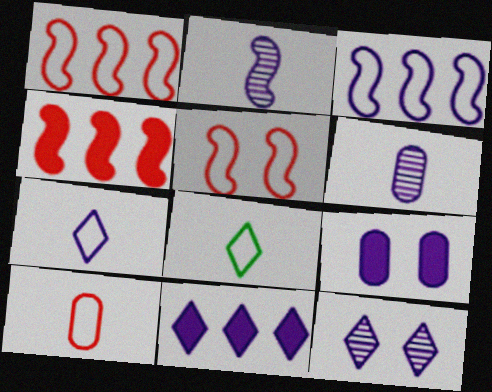[[7, 11, 12]]